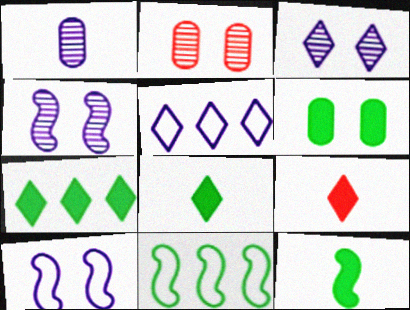[[2, 5, 12], 
[6, 7, 12]]